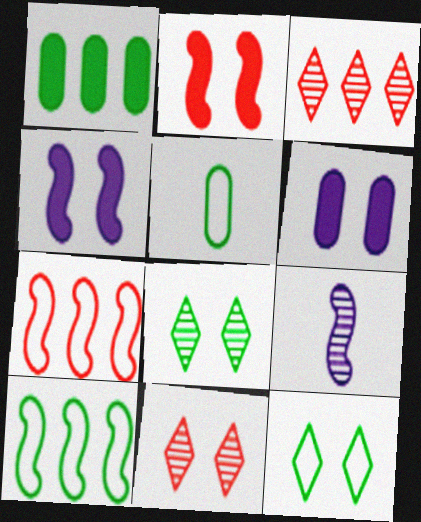[[2, 9, 10], 
[3, 4, 5], 
[5, 10, 12]]